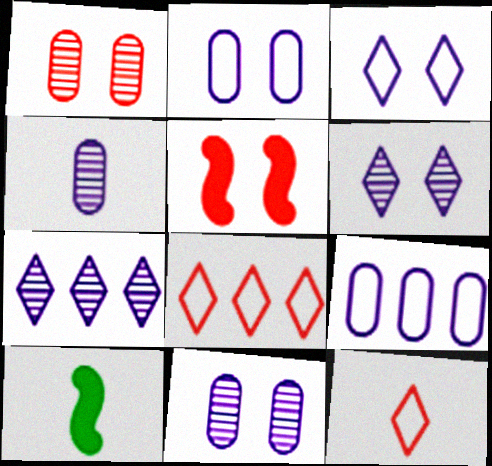[[4, 10, 12], 
[8, 10, 11]]